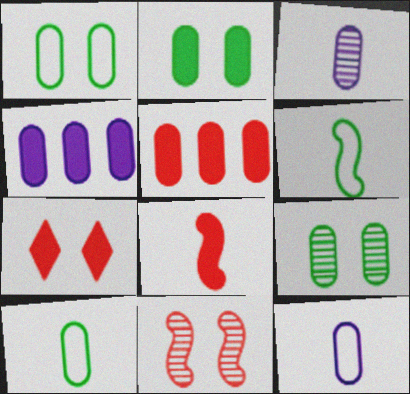[[1, 2, 9], 
[1, 3, 5], 
[5, 7, 8], 
[5, 9, 12]]